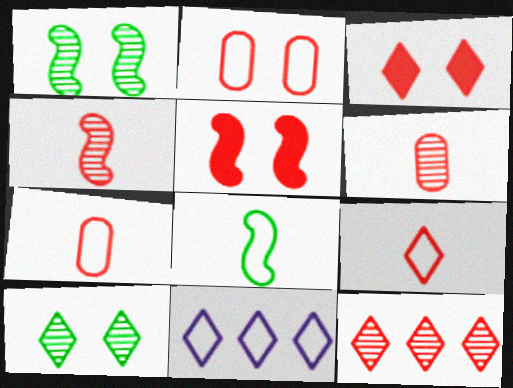[[2, 8, 11], 
[3, 9, 12], 
[5, 7, 12]]